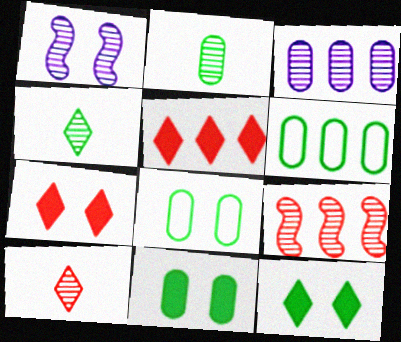[[1, 7, 8], 
[2, 6, 11]]